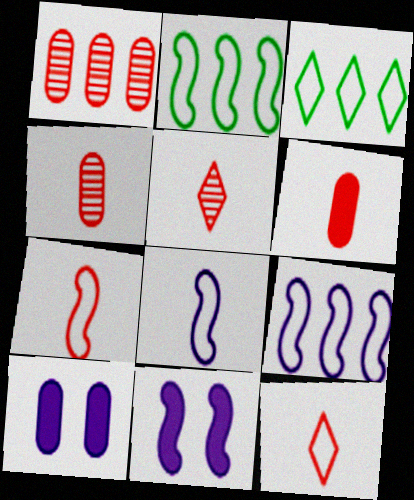[[2, 5, 10], 
[3, 4, 11], 
[5, 6, 7]]